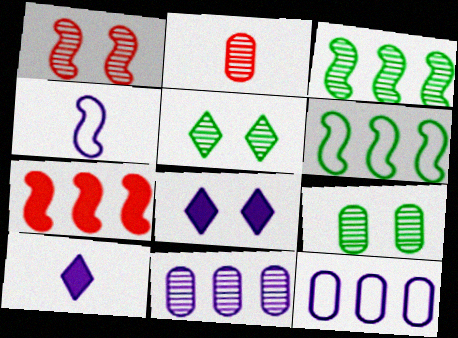[[2, 6, 8], 
[2, 9, 11], 
[4, 8, 11]]